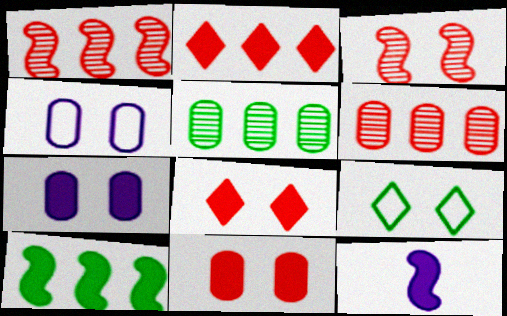[[3, 7, 9], 
[6, 9, 12]]